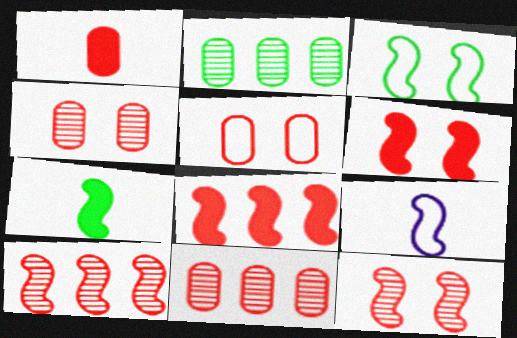[[1, 5, 11]]